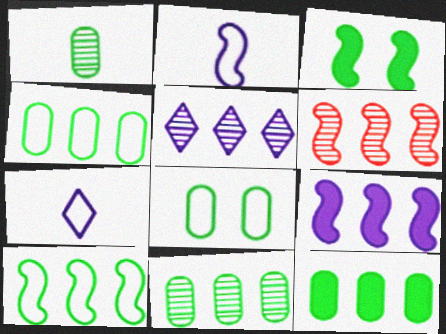[[1, 8, 12], 
[2, 3, 6], 
[4, 11, 12], 
[5, 6, 11], 
[6, 9, 10]]